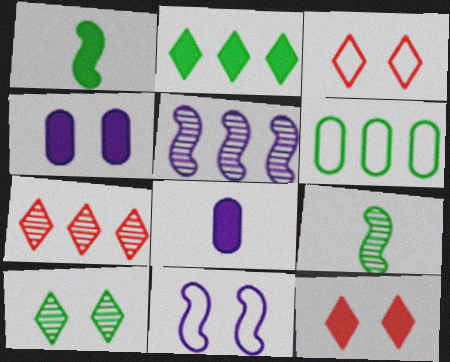[[1, 6, 10]]